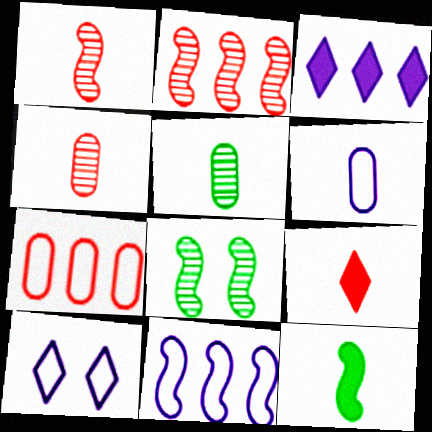[[6, 10, 11]]